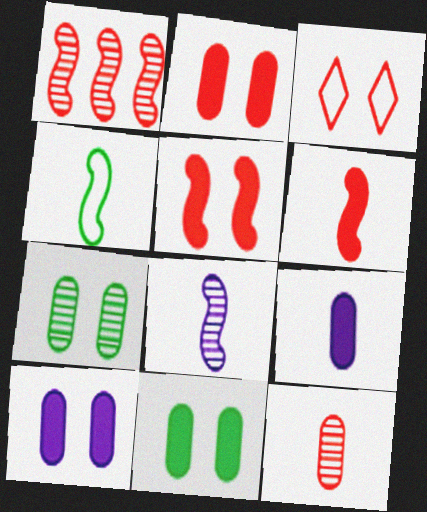[[2, 10, 11], 
[4, 6, 8]]